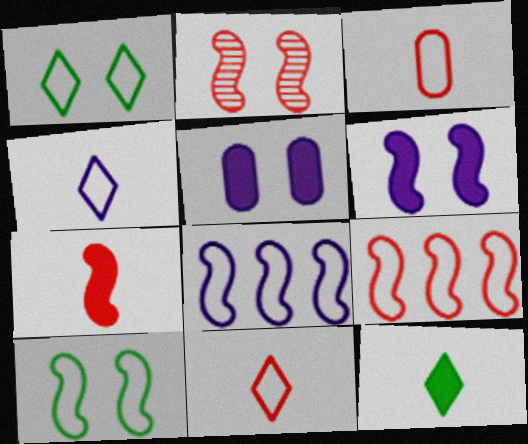[[1, 2, 5], 
[1, 3, 8], 
[2, 6, 10], 
[2, 7, 9]]